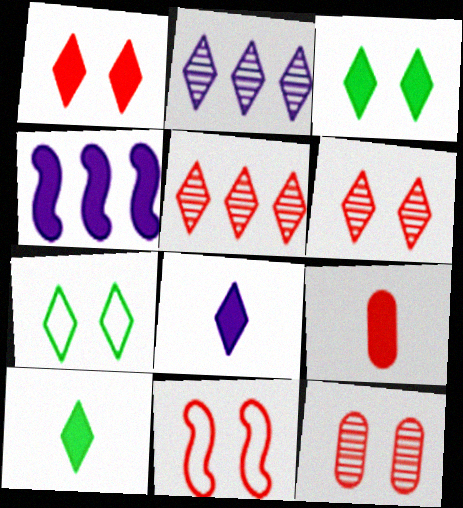[[1, 11, 12], 
[3, 4, 9], 
[5, 7, 8], 
[5, 9, 11]]